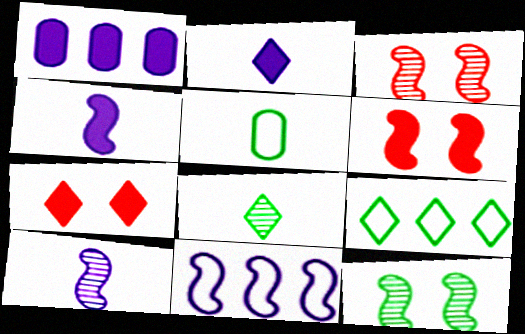[]